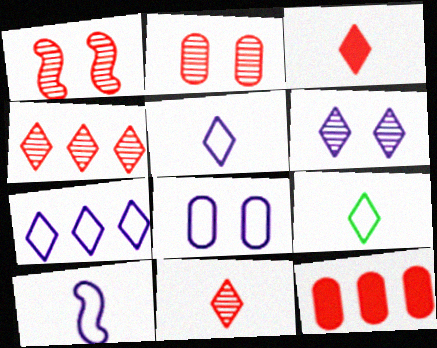[[7, 8, 10]]